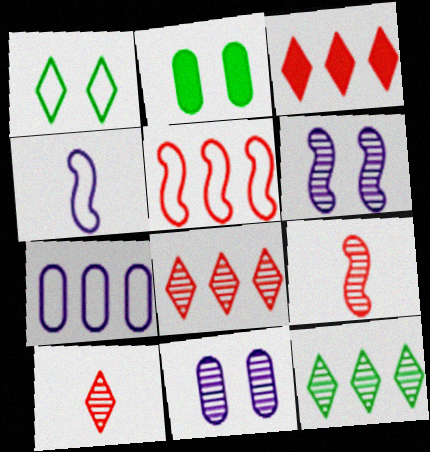[[2, 4, 8], 
[9, 11, 12]]